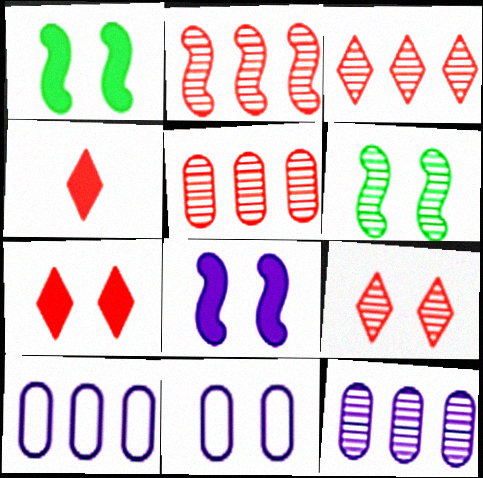[[1, 9, 11], 
[2, 3, 5], 
[4, 6, 10], 
[6, 7, 11]]